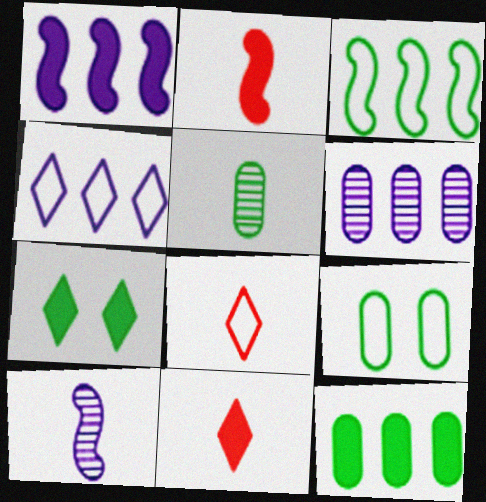[[1, 4, 6], 
[3, 5, 7], 
[5, 9, 12]]